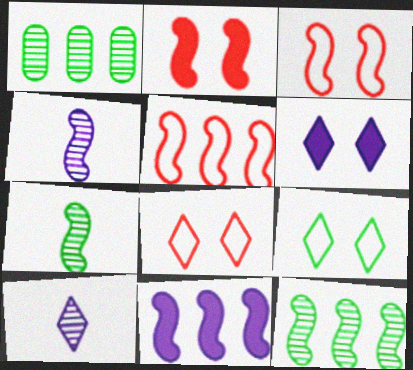[[3, 7, 11], 
[5, 11, 12]]